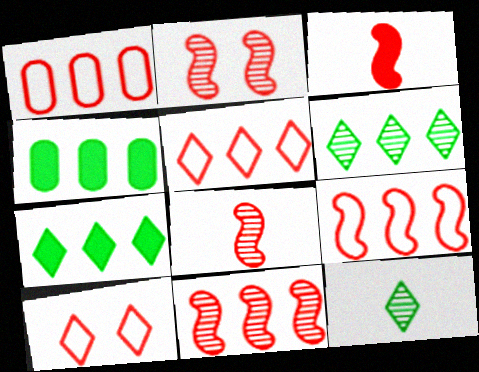[[1, 5, 9], 
[2, 3, 9], 
[2, 8, 11]]